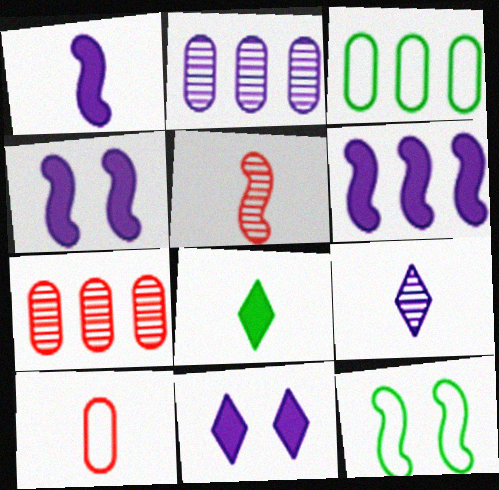[[1, 4, 6], 
[3, 5, 11], 
[5, 6, 12]]